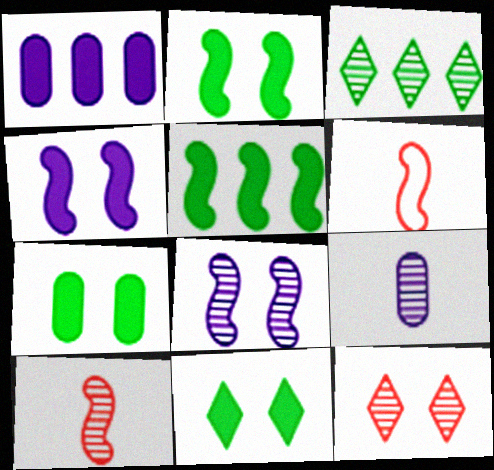[[2, 7, 11], 
[5, 6, 8]]